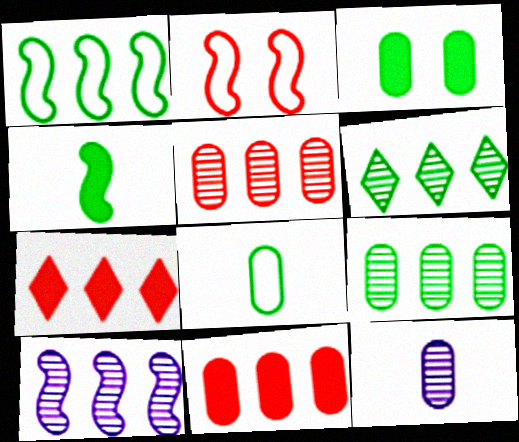[[2, 4, 10], 
[3, 8, 9], 
[5, 6, 10]]